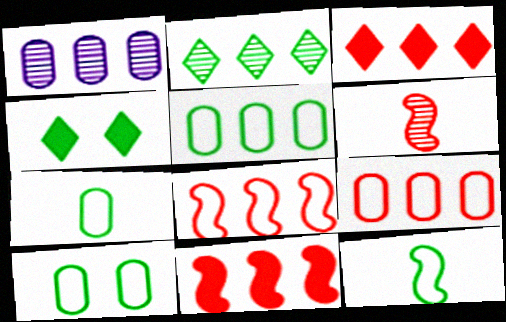[[5, 7, 10]]